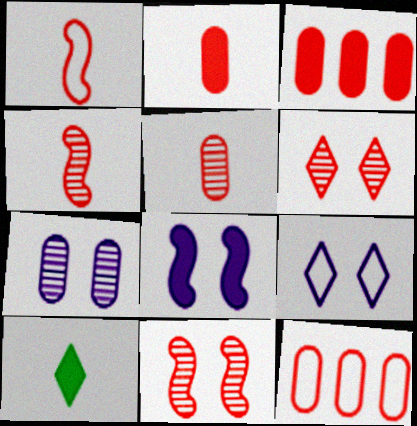[[1, 3, 6], 
[3, 8, 10], 
[7, 8, 9]]